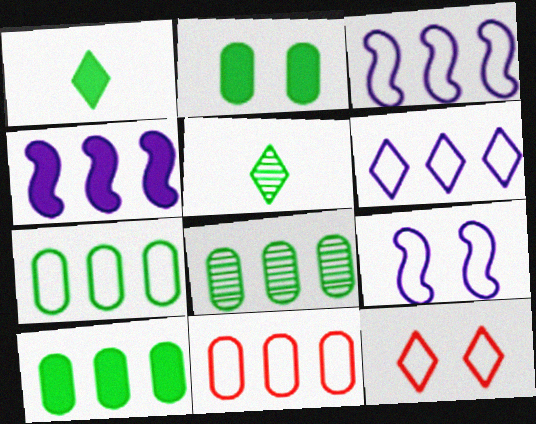[[7, 8, 10]]